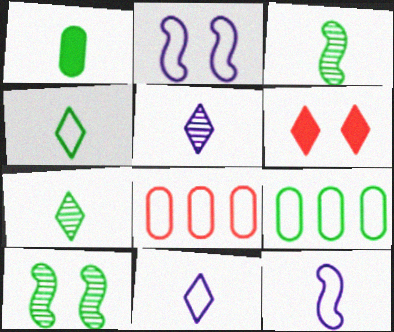[[1, 3, 4], 
[2, 4, 8]]